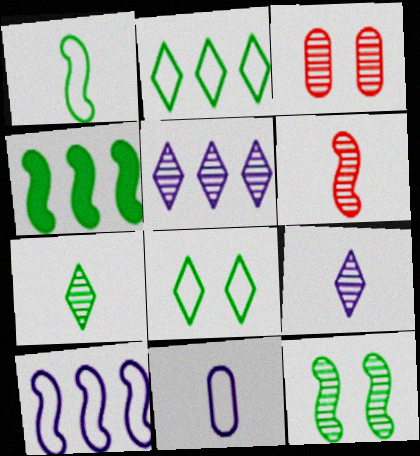[[1, 4, 12]]